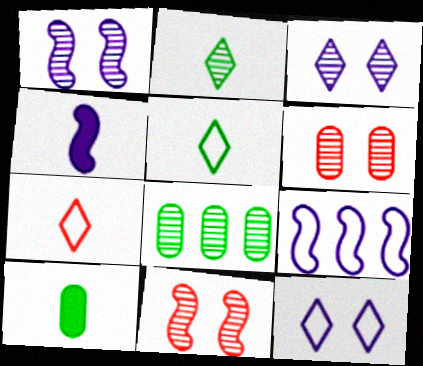[[1, 4, 9]]